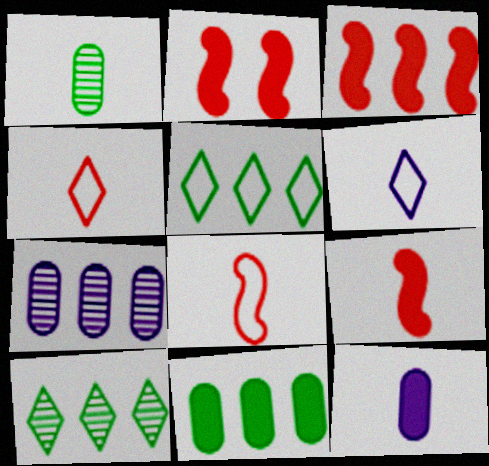[[1, 6, 9], 
[2, 3, 9], 
[3, 5, 7]]